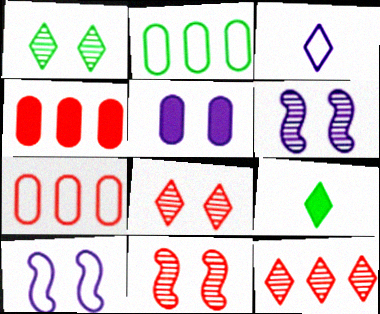[[6, 7, 9]]